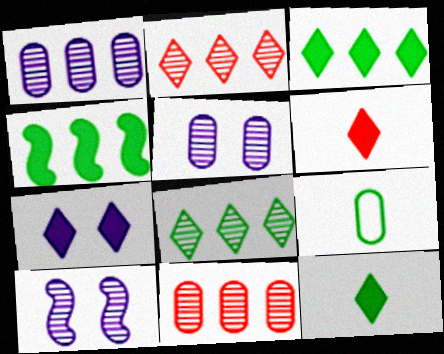[[3, 6, 7]]